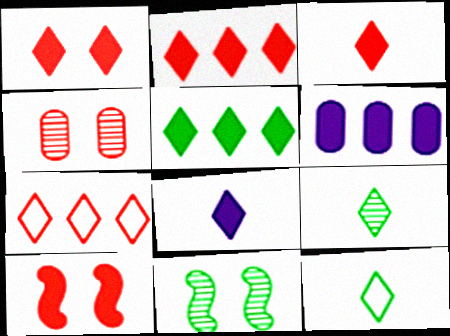[[1, 2, 3], 
[1, 5, 8]]